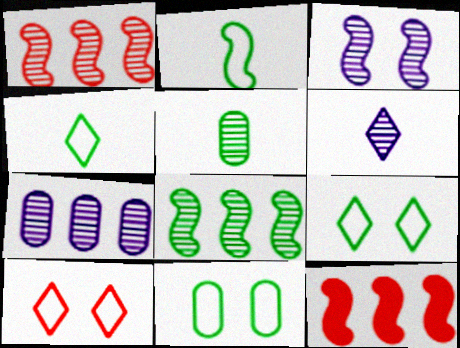[[2, 3, 12], 
[3, 6, 7], 
[6, 11, 12]]